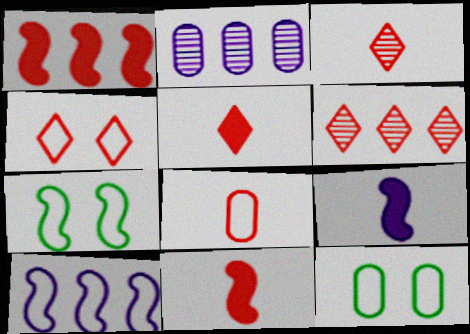[[2, 5, 7], 
[3, 8, 11], 
[4, 5, 6], 
[6, 9, 12]]